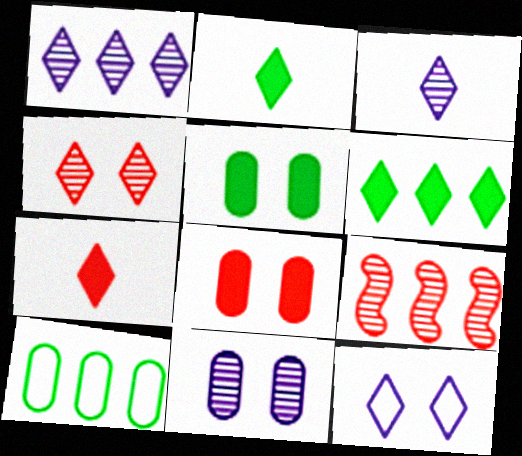[]